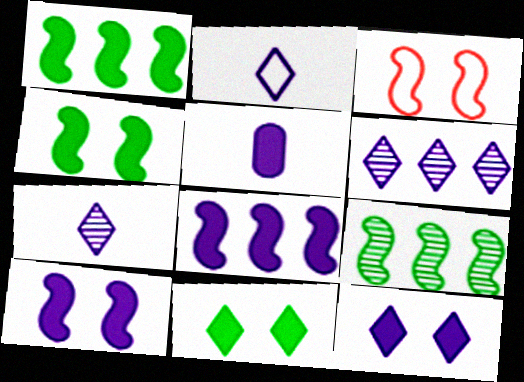[[2, 6, 12], 
[5, 8, 12]]